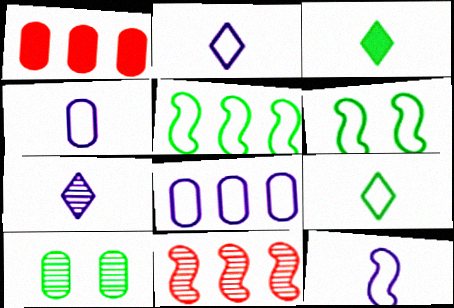[[1, 4, 10], 
[1, 6, 7], 
[2, 4, 12], 
[3, 5, 10], 
[7, 10, 11]]